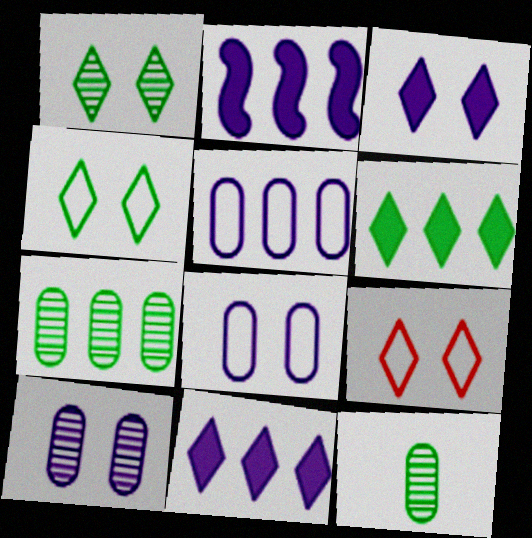[[1, 3, 9], 
[2, 9, 12]]